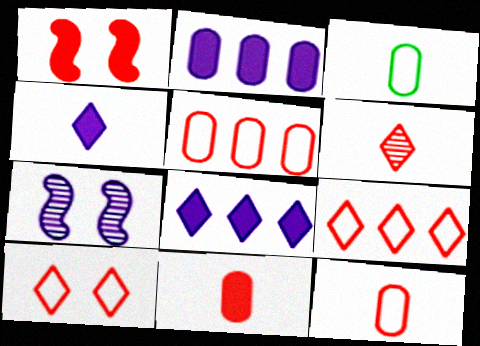[[1, 5, 6]]